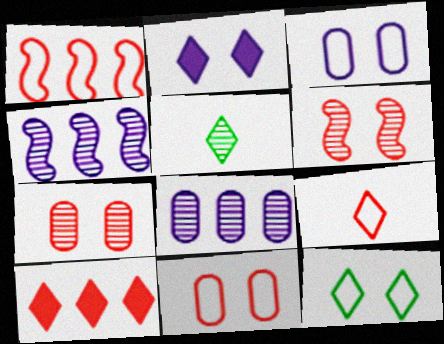[[1, 9, 11], 
[4, 5, 7], 
[5, 6, 8]]